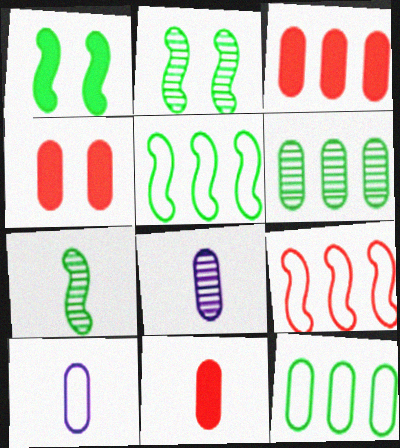[[1, 5, 7], 
[3, 4, 11], 
[4, 6, 10], 
[4, 8, 12]]